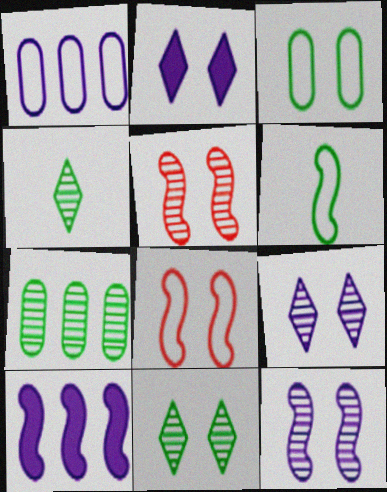[[2, 3, 5], 
[5, 6, 10]]